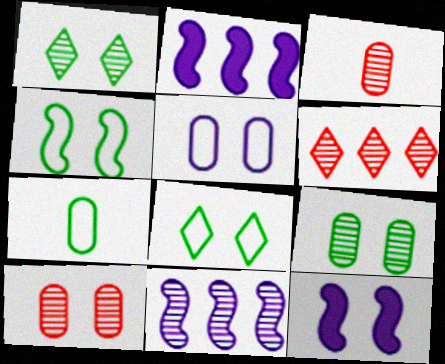[[1, 3, 11], 
[2, 3, 8], 
[6, 7, 12], 
[8, 10, 12]]